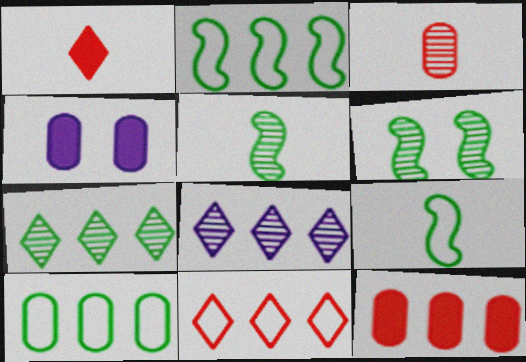[[2, 8, 12], 
[3, 4, 10], 
[3, 6, 8], 
[4, 5, 11]]